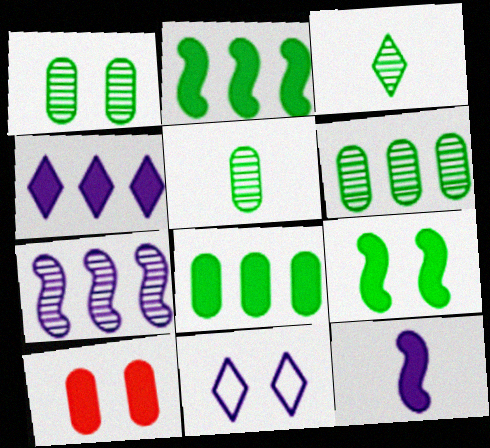[[1, 5, 6]]